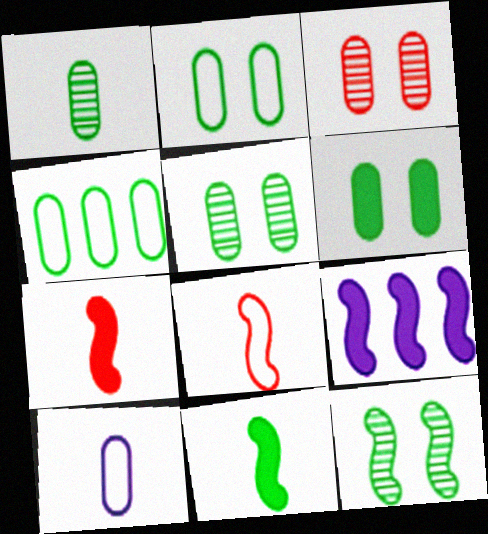[[1, 4, 6], 
[2, 5, 6], 
[8, 9, 12]]